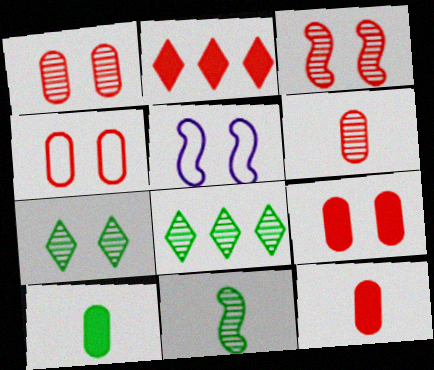[[1, 4, 9], 
[5, 7, 9], 
[5, 8, 12]]